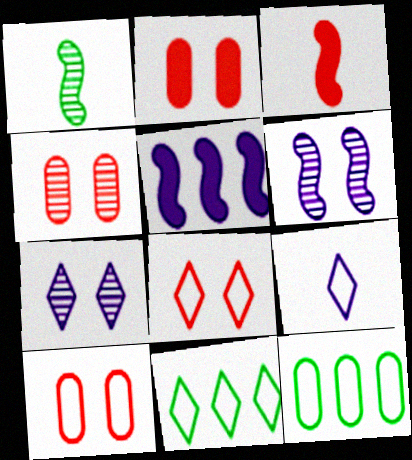[[2, 4, 10], 
[3, 7, 12], 
[8, 9, 11]]